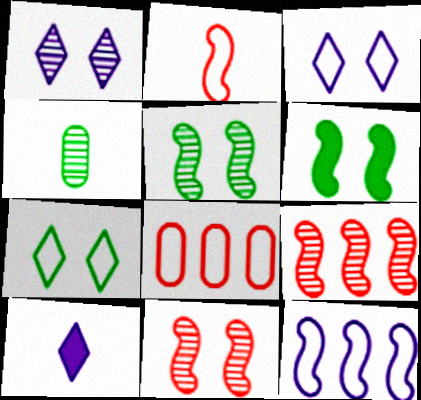[[1, 4, 9], 
[2, 4, 10], 
[5, 8, 10]]